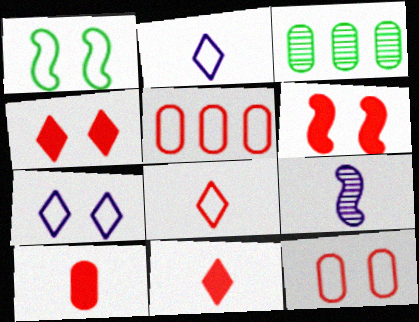[[1, 2, 5], 
[1, 7, 12], 
[2, 3, 6]]